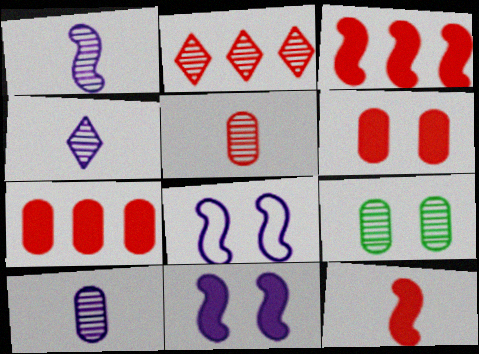[[1, 2, 9], 
[1, 4, 10]]